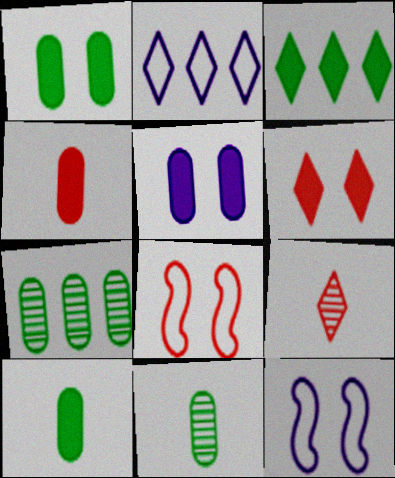[]